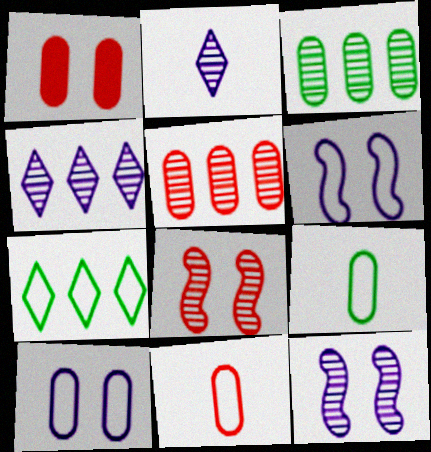[[1, 5, 11], 
[2, 3, 8], 
[6, 7, 11]]